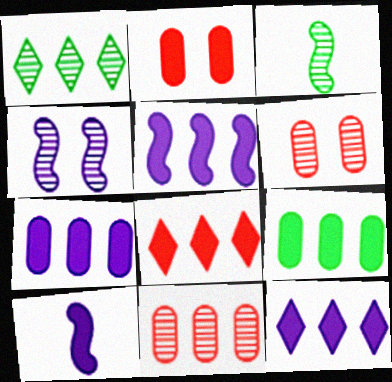[[5, 7, 12], 
[5, 8, 9]]